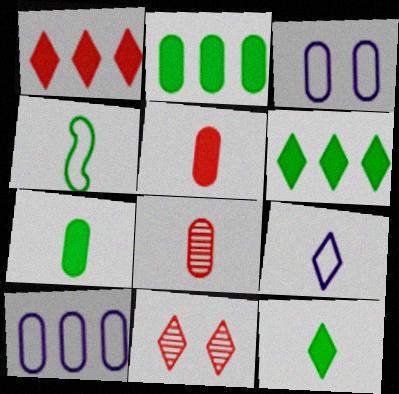[[2, 3, 8], 
[6, 9, 11]]